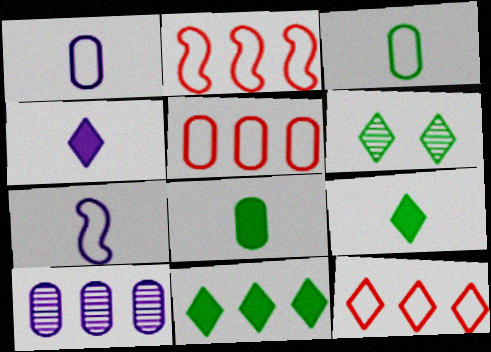[[2, 5, 12], 
[2, 10, 11], 
[4, 6, 12]]